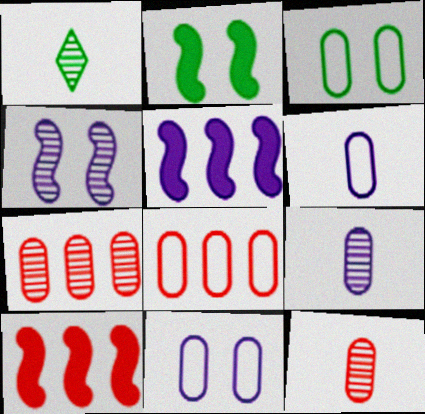[[1, 4, 7], 
[1, 10, 11], 
[3, 6, 8]]